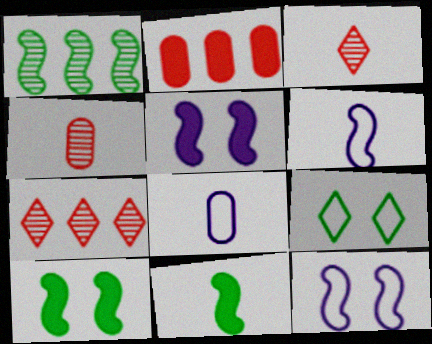[[3, 8, 11], 
[7, 8, 10]]